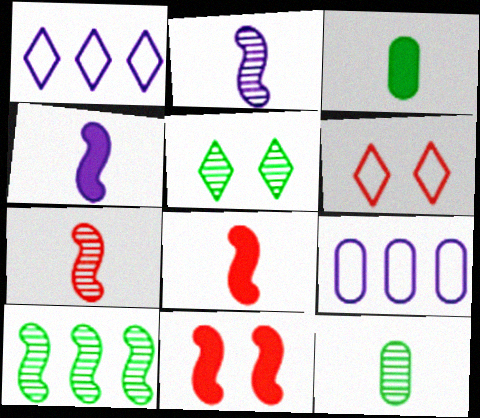[[1, 11, 12], 
[5, 8, 9], 
[5, 10, 12]]